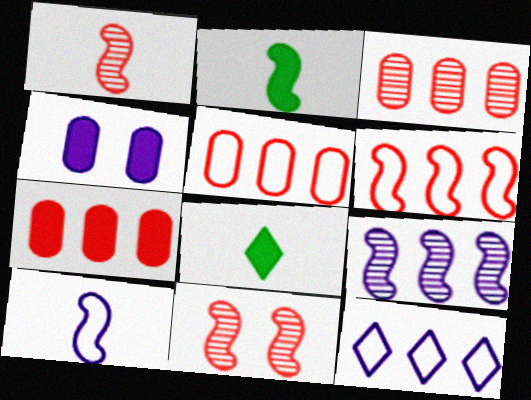[[1, 2, 10], 
[3, 5, 7]]